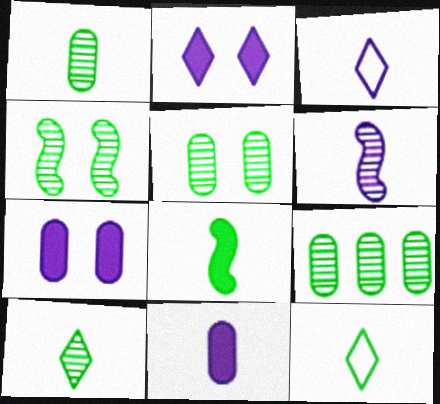[[1, 5, 9], 
[1, 8, 12], 
[3, 6, 11], 
[4, 9, 10]]